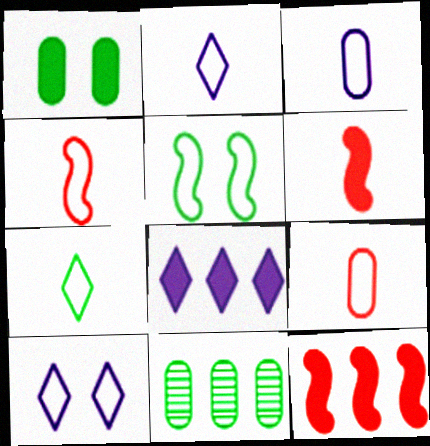[[1, 6, 8], 
[3, 4, 7], 
[6, 10, 11]]